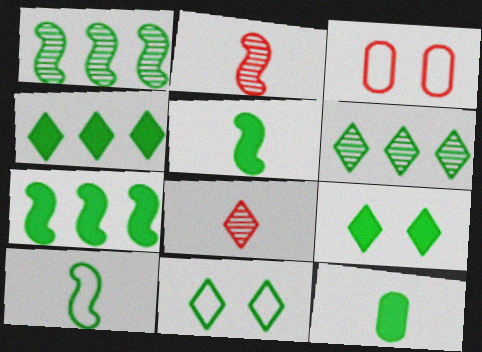[[1, 11, 12], 
[7, 9, 12]]